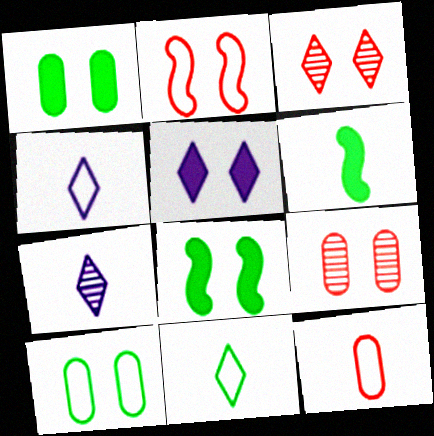[[6, 7, 12]]